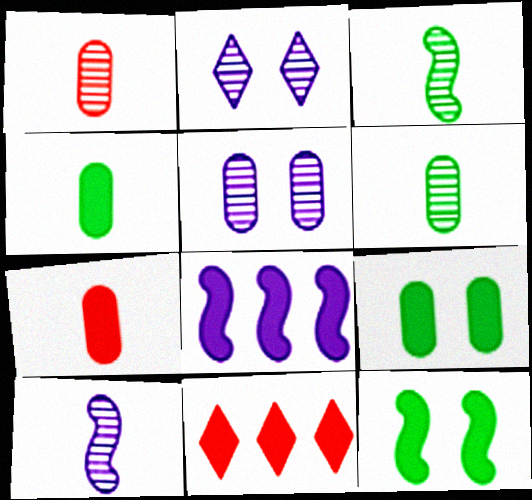[]